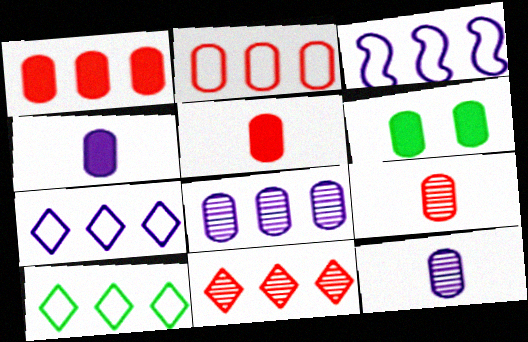[[1, 4, 6], 
[2, 3, 10], 
[2, 6, 12]]